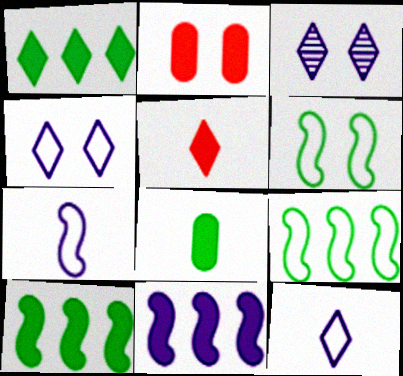[[2, 3, 6]]